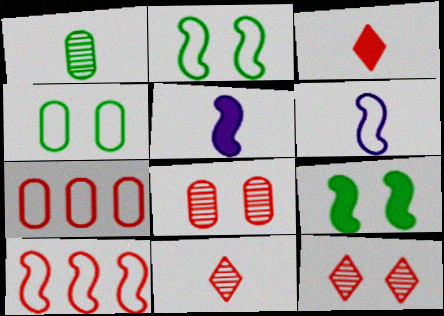[[1, 3, 6], 
[2, 6, 10], 
[3, 8, 10]]